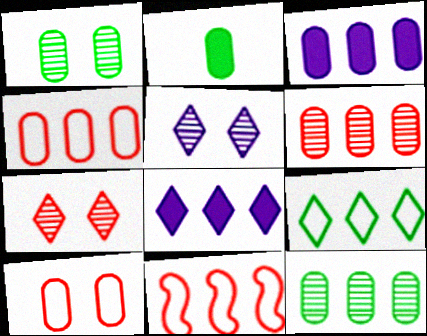[[2, 5, 11], 
[3, 4, 12], 
[8, 11, 12]]